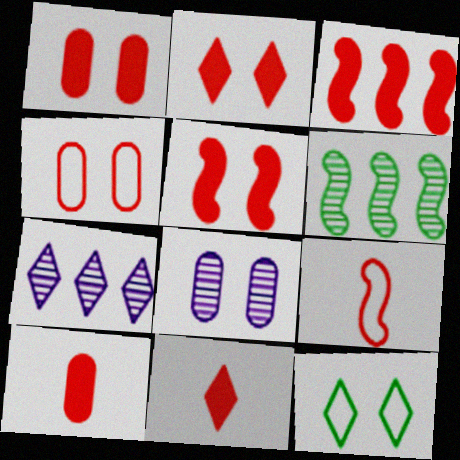[[1, 2, 5], 
[1, 3, 11], 
[2, 3, 10], 
[5, 8, 12], 
[7, 11, 12]]